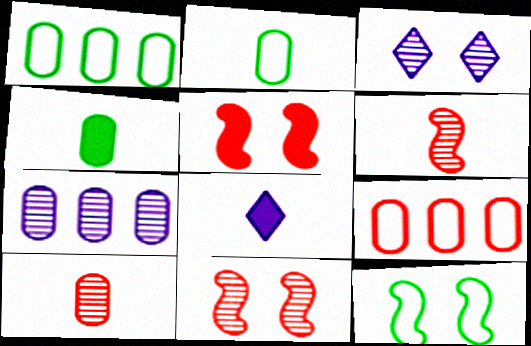[[1, 8, 11], 
[2, 6, 8]]